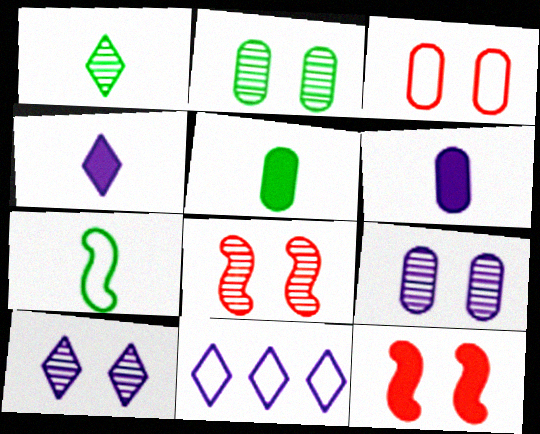[[1, 5, 7], 
[2, 8, 10], 
[3, 7, 11], 
[4, 10, 11], 
[5, 8, 11]]